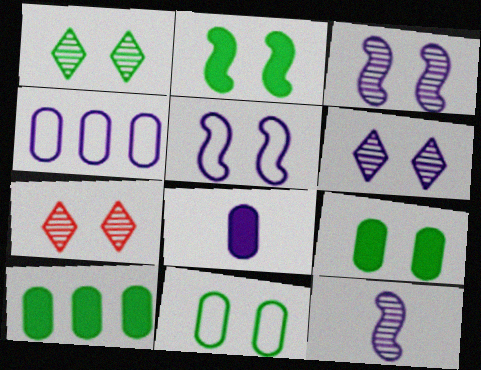[[1, 2, 11], 
[1, 6, 7], 
[5, 7, 9]]